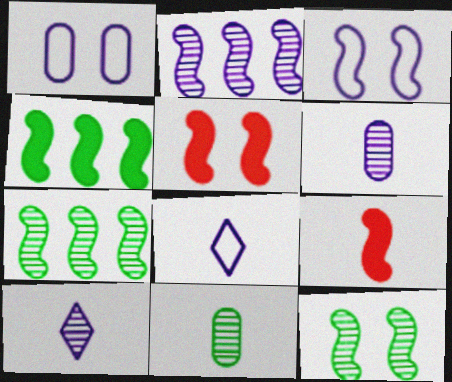[[3, 5, 12], 
[3, 7, 9], 
[8, 9, 11]]